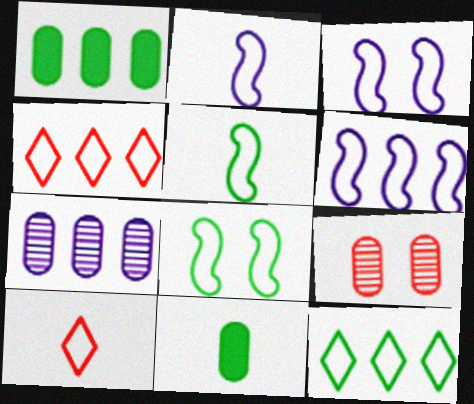[[2, 3, 6]]